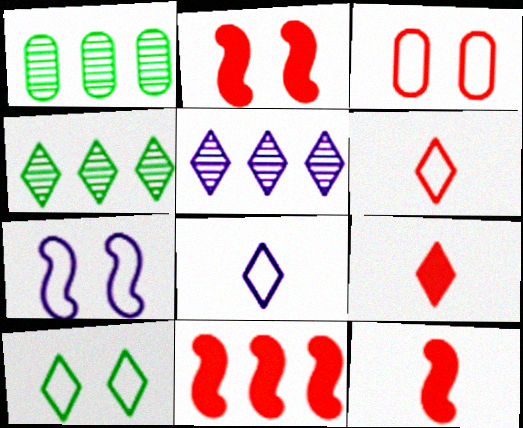[[1, 2, 8], 
[1, 7, 9], 
[2, 11, 12], 
[3, 7, 10], 
[5, 9, 10]]